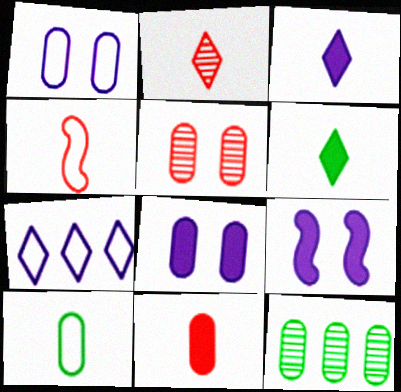[[1, 11, 12], 
[2, 4, 11]]